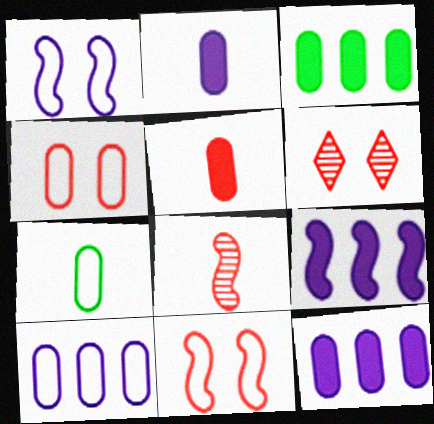[[4, 7, 10], 
[6, 7, 9]]